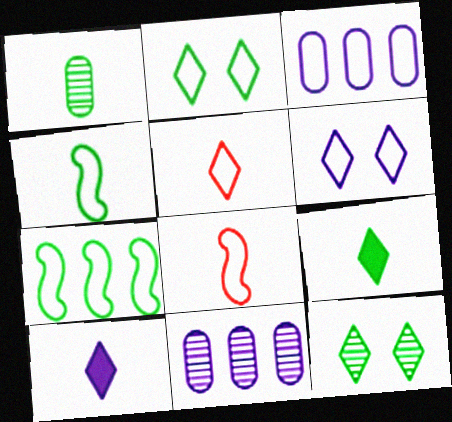[[1, 4, 9], 
[1, 8, 10], 
[2, 3, 8]]